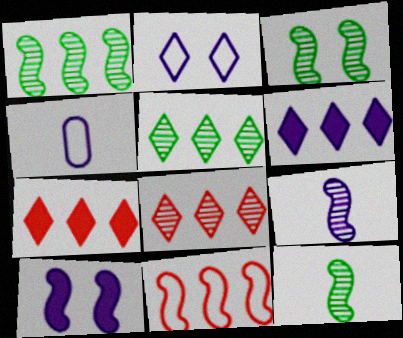[[1, 3, 12], 
[3, 4, 7], 
[10, 11, 12]]